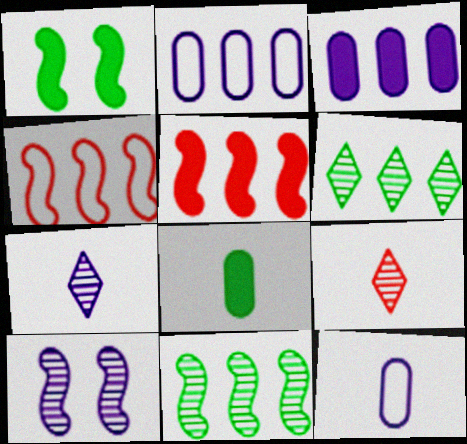[[1, 2, 9], 
[2, 5, 6], 
[3, 4, 6]]